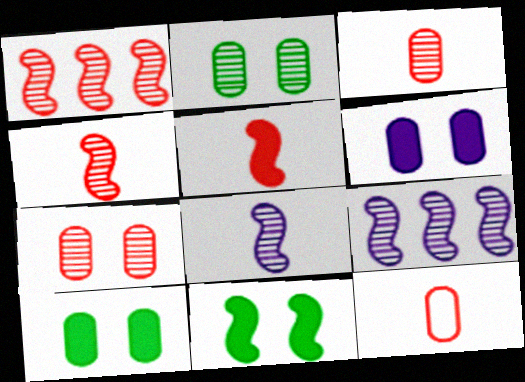[]